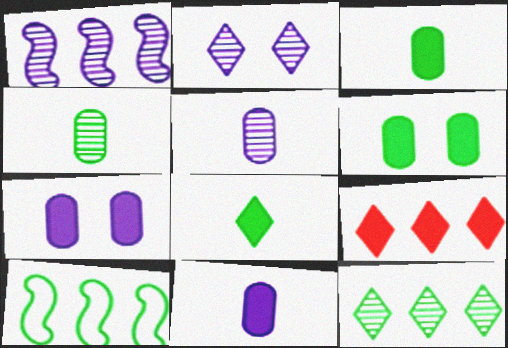[[1, 2, 5]]